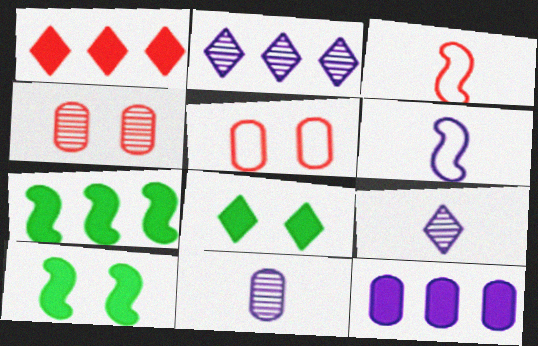[[1, 3, 4], 
[1, 7, 12], 
[5, 7, 9]]